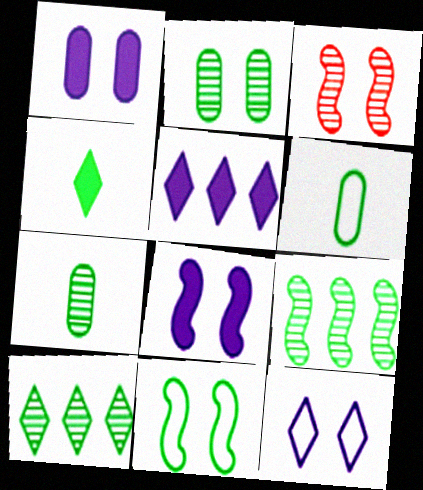[[3, 5, 6], 
[3, 8, 11]]